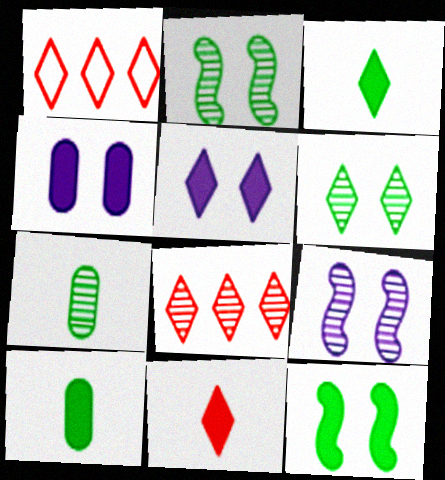[[1, 9, 10], 
[7, 8, 9]]